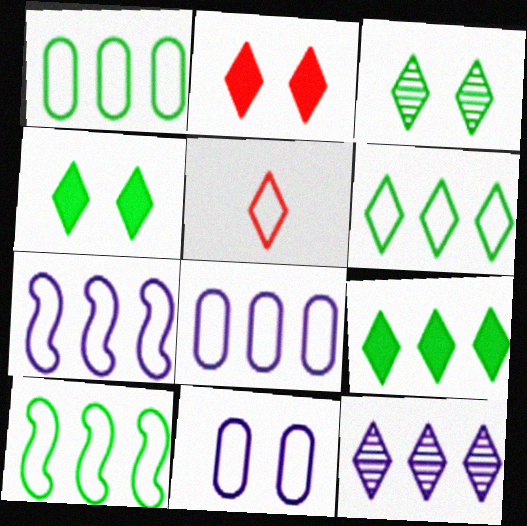[[1, 6, 10], 
[4, 5, 12], 
[5, 10, 11]]